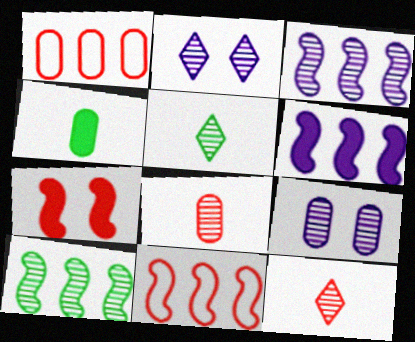[[1, 4, 9], 
[1, 7, 12], 
[2, 4, 11], 
[2, 8, 10], 
[6, 10, 11], 
[9, 10, 12]]